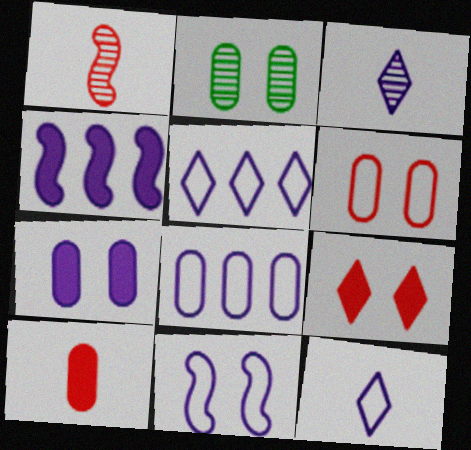[[2, 6, 7], 
[2, 8, 10], 
[2, 9, 11], 
[8, 11, 12]]